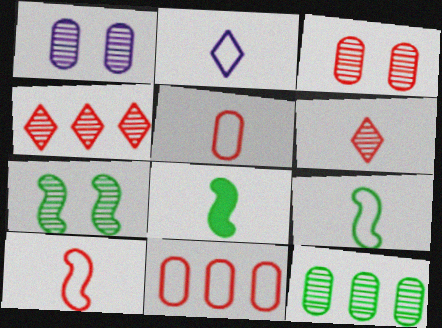[[2, 5, 9]]